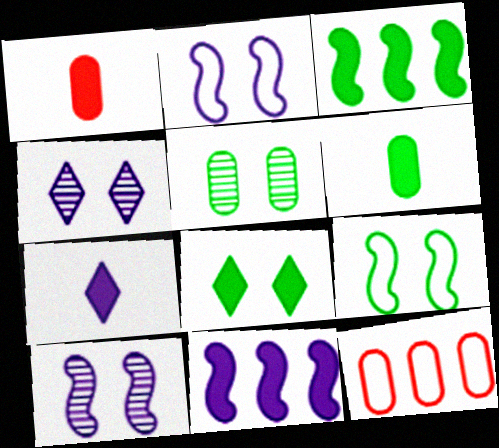[[1, 8, 11], 
[3, 6, 8], 
[5, 8, 9]]